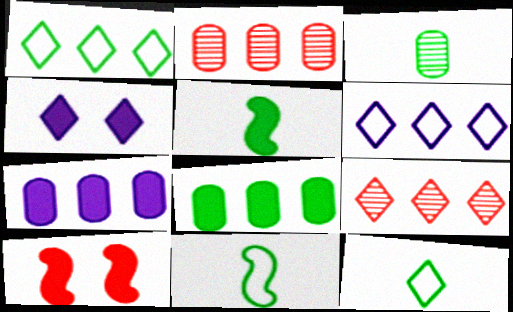[[2, 4, 11], 
[3, 5, 12], 
[3, 6, 10], 
[4, 9, 12]]